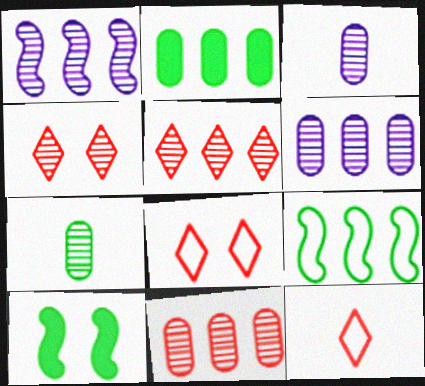[[1, 4, 7], 
[6, 10, 12]]